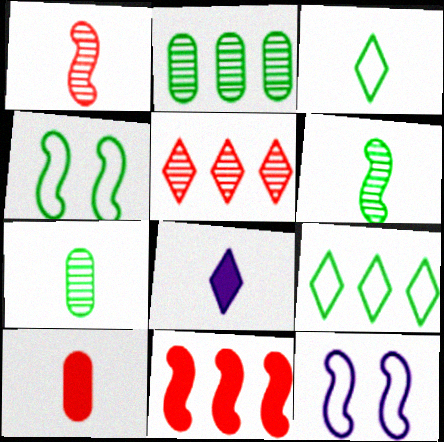[[6, 11, 12]]